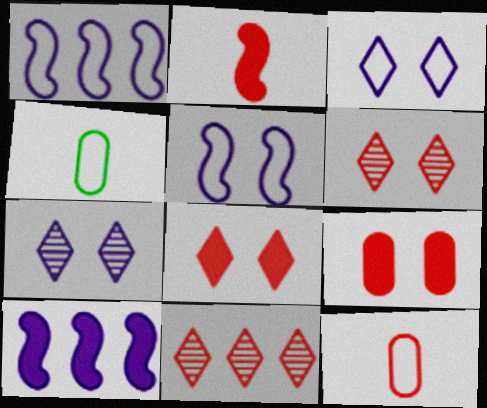[[4, 6, 10]]